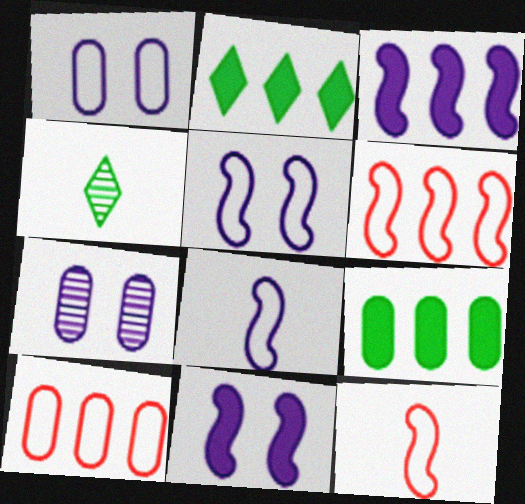[[2, 7, 12], 
[4, 10, 11]]